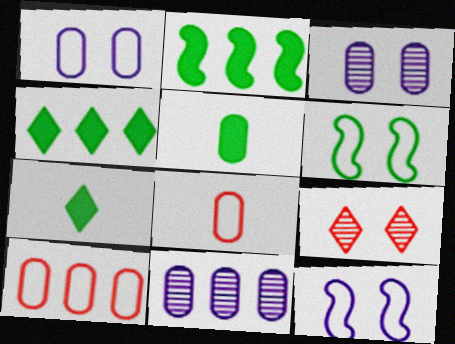[[3, 5, 10]]